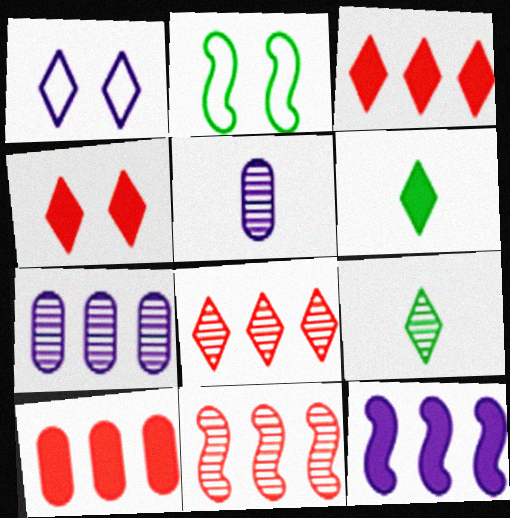[[1, 3, 9], 
[1, 5, 12], 
[1, 6, 8], 
[2, 3, 5]]